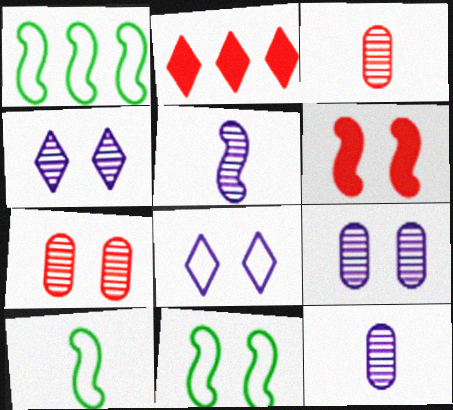[[1, 5, 6], 
[1, 10, 11], 
[2, 9, 10], 
[2, 11, 12]]